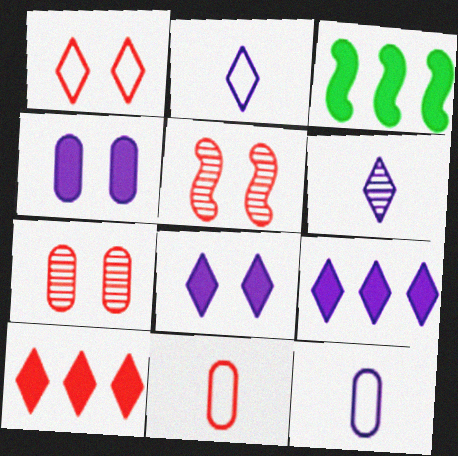[[2, 3, 7], 
[5, 10, 11]]